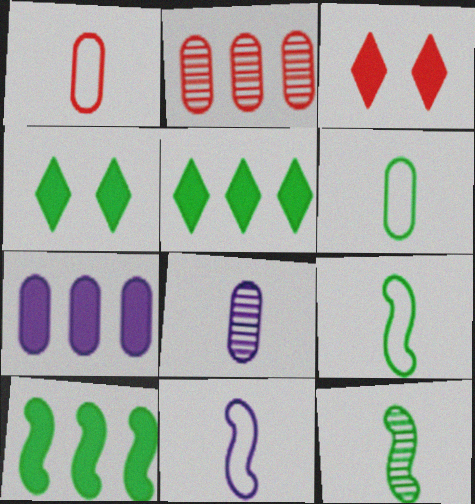[[2, 4, 11]]